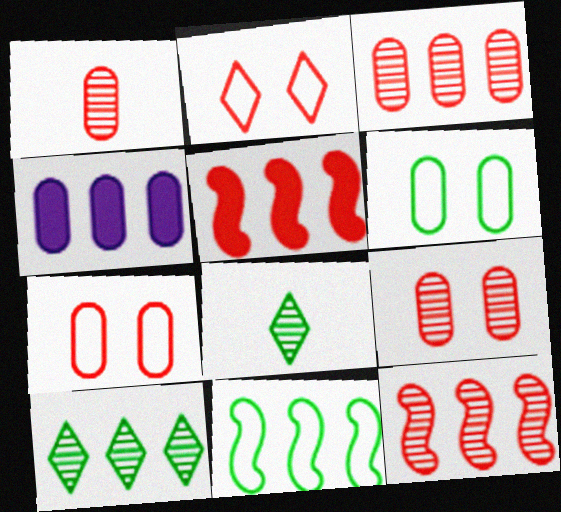[[1, 2, 5], 
[1, 3, 9], 
[1, 4, 6]]